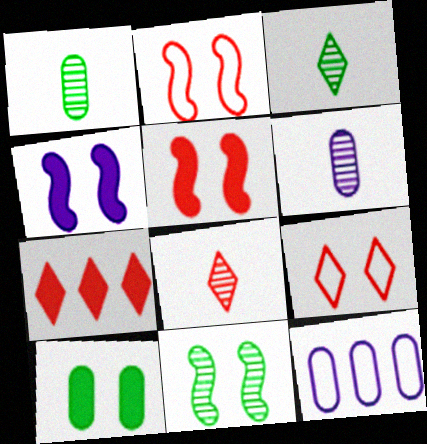[[2, 4, 11], 
[3, 5, 12], 
[7, 8, 9]]